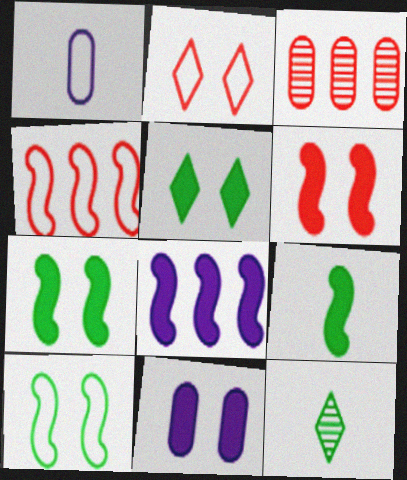[[4, 11, 12], 
[5, 6, 11], 
[6, 8, 9]]